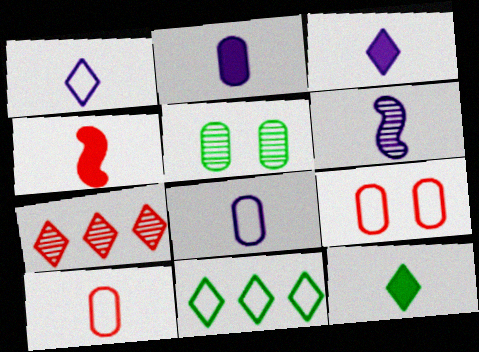[[1, 2, 6], 
[2, 4, 12], 
[3, 6, 8], 
[4, 7, 9], 
[5, 6, 7], 
[6, 10, 12]]